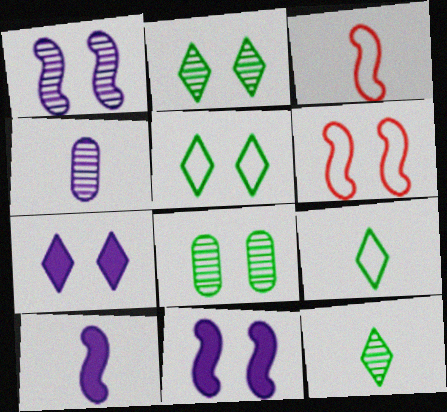[[6, 7, 8]]